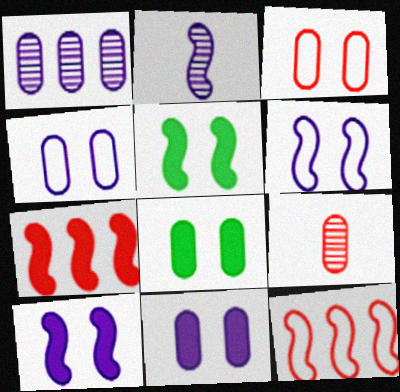[[2, 5, 12]]